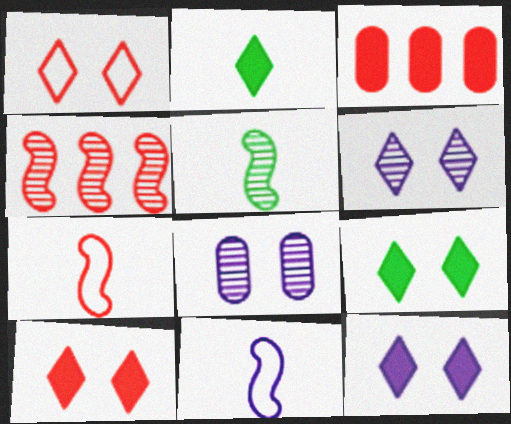[[1, 6, 9], 
[9, 10, 12]]